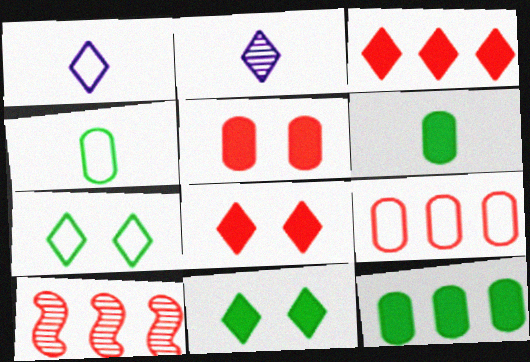[[2, 3, 7], 
[3, 9, 10]]